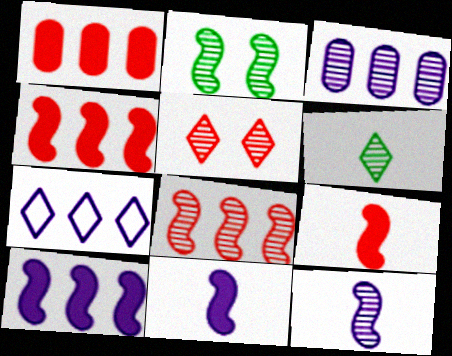[[2, 8, 12], 
[3, 7, 10]]